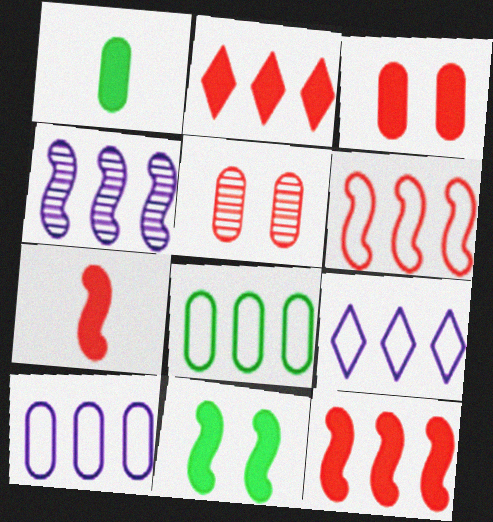[[1, 5, 10], 
[2, 3, 7], 
[2, 4, 8], 
[6, 8, 9]]